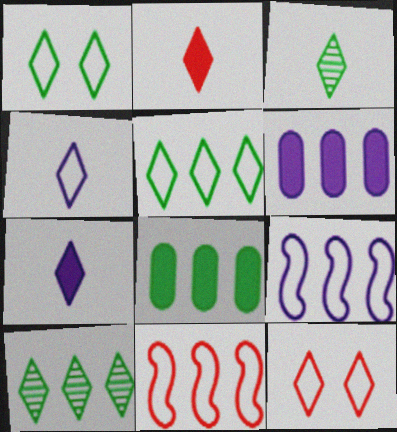[[2, 3, 4], 
[4, 5, 12], 
[6, 10, 11], 
[7, 10, 12]]